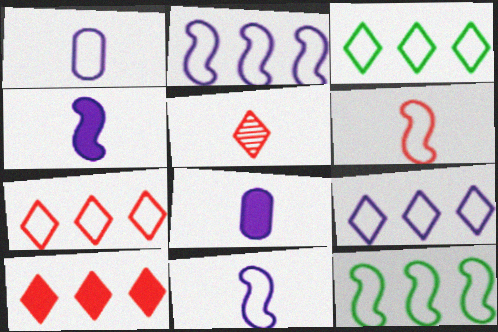[[3, 7, 9]]